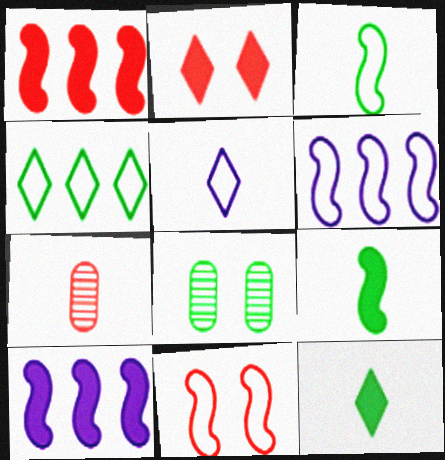[[1, 5, 8], 
[3, 6, 11], 
[4, 8, 9], 
[5, 7, 9]]